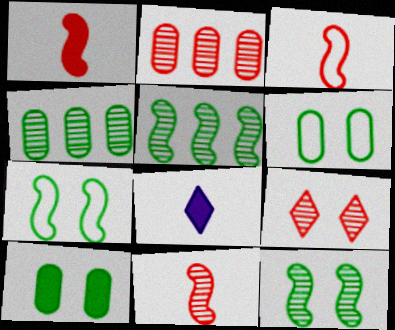[[1, 3, 11], 
[2, 7, 8], 
[2, 9, 11]]